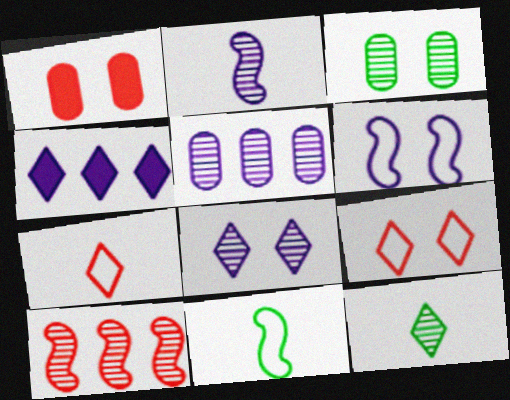[[1, 7, 10], 
[2, 5, 8], 
[4, 9, 12]]